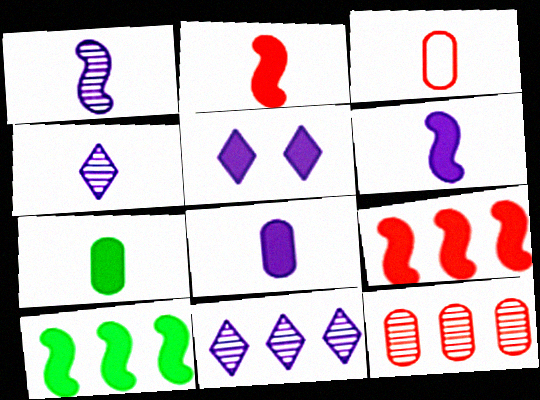[[5, 7, 9]]